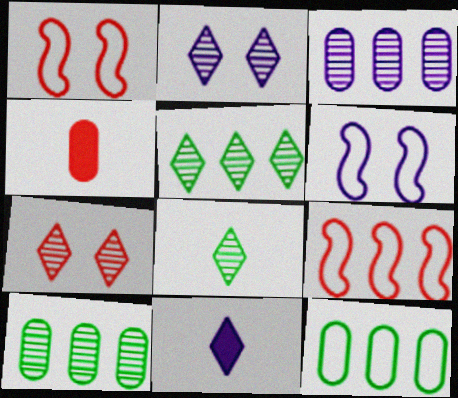[[1, 10, 11], 
[3, 6, 11], 
[4, 5, 6], 
[4, 7, 9]]